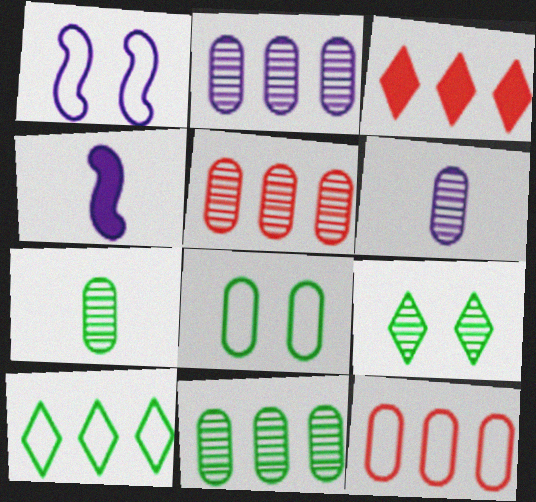[[1, 3, 7], 
[2, 5, 11], 
[4, 9, 12]]